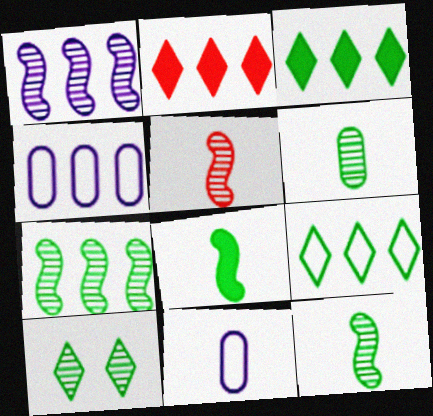[[2, 4, 7], 
[6, 7, 10]]